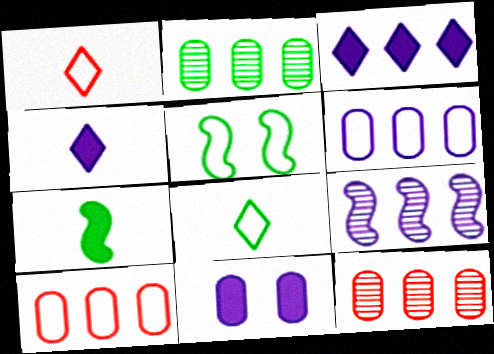[[1, 5, 6], 
[3, 6, 9], 
[4, 5, 12]]